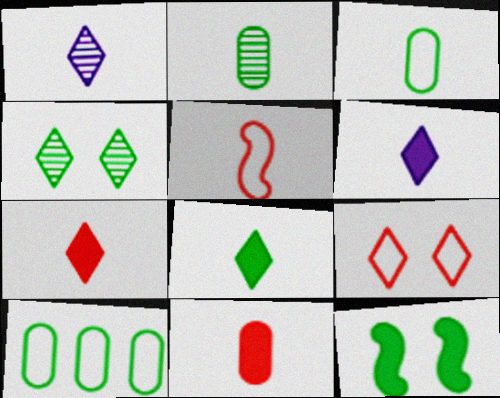[[2, 5, 6], 
[6, 7, 8]]